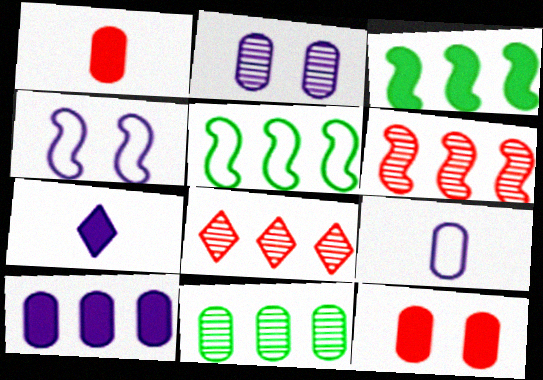[[2, 9, 10], 
[3, 7, 12], 
[5, 8, 10], 
[9, 11, 12]]